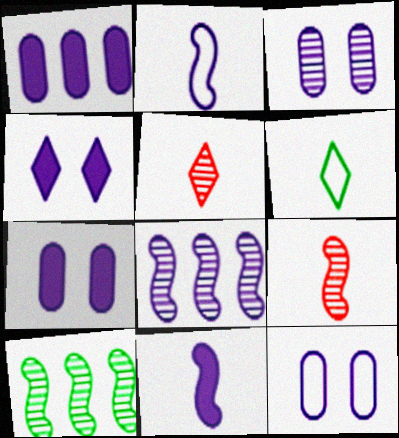[[1, 4, 11], 
[3, 5, 10], 
[3, 7, 12]]